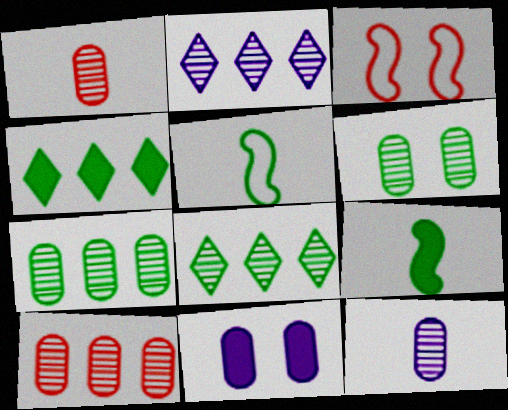[[3, 4, 12], 
[4, 5, 6], 
[6, 10, 12]]